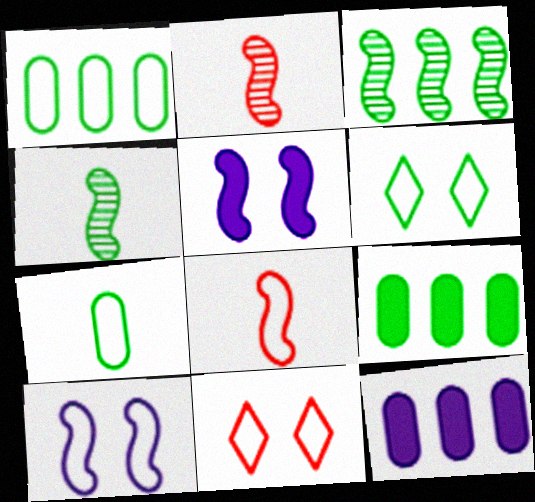[[2, 6, 12], 
[3, 5, 8], 
[4, 6, 9], 
[4, 11, 12]]